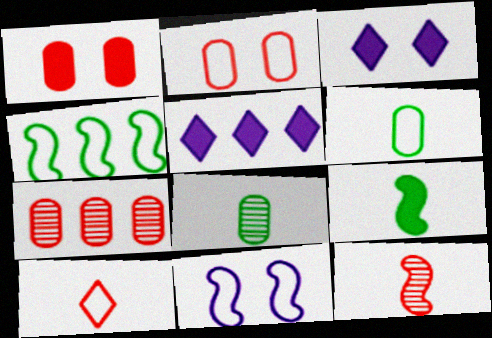[[1, 5, 9], 
[4, 5, 7]]